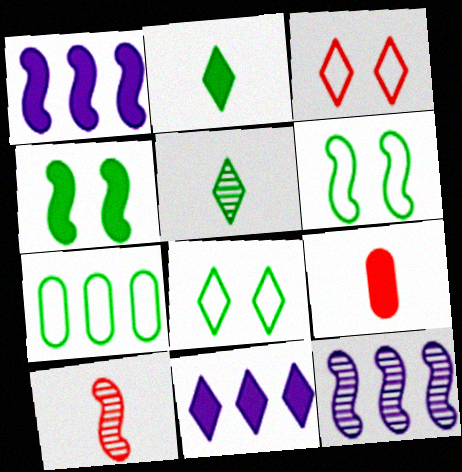[[1, 6, 10], 
[3, 5, 11], 
[4, 5, 7], 
[4, 9, 11], 
[8, 9, 12]]